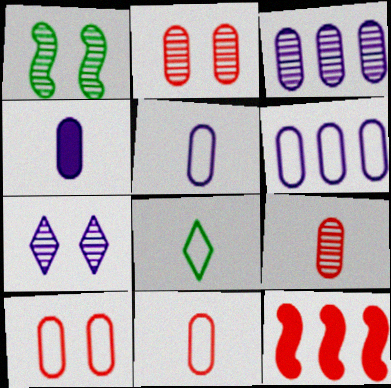[[1, 2, 7]]